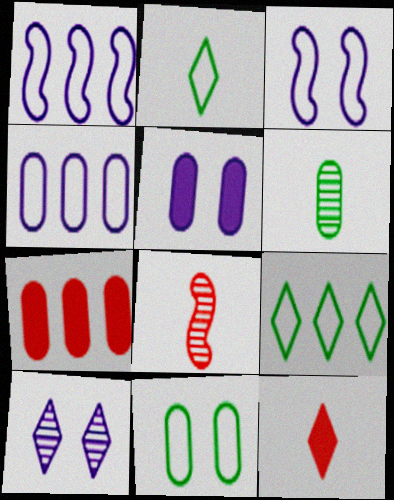[[3, 5, 10], 
[5, 8, 9], 
[9, 10, 12]]